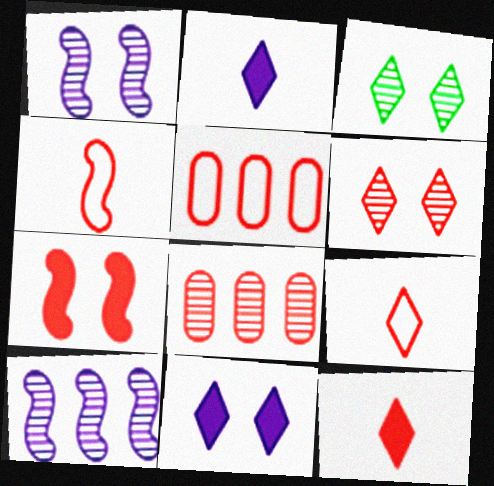[[7, 8, 9]]